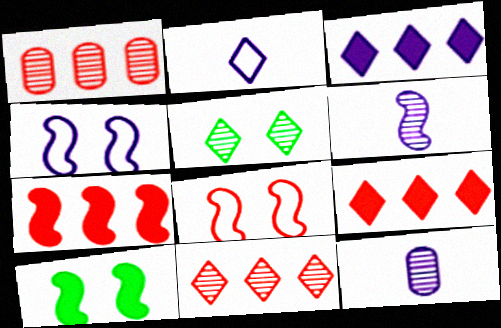[[1, 2, 10], 
[1, 5, 6], 
[2, 5, 9], 
[3, 4, 12]]